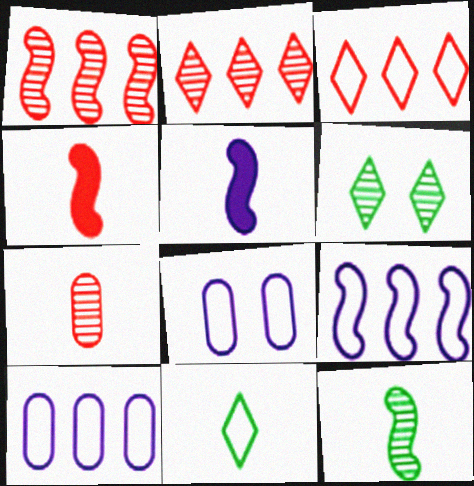[[4, 6, 10], 
[5, 7, 11]]